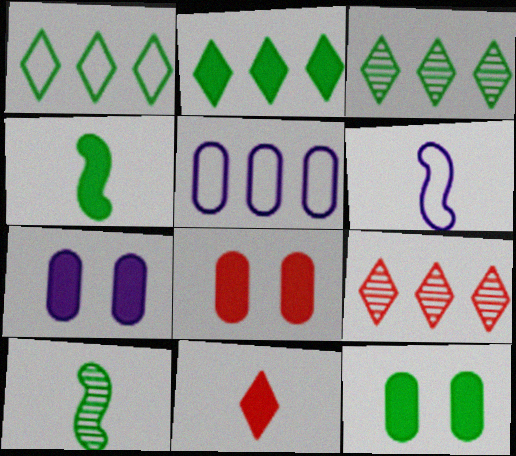[[1, 2, 3], 
[1, 10, 12], 
[2, 4, 12], 
[3, 6, 8], 
[6, 9, 12], 
[7, 8, 12]]